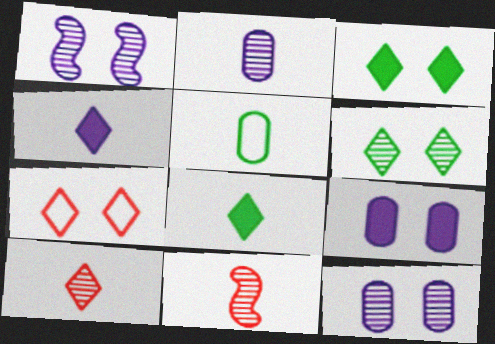[[4, 5, 11]]